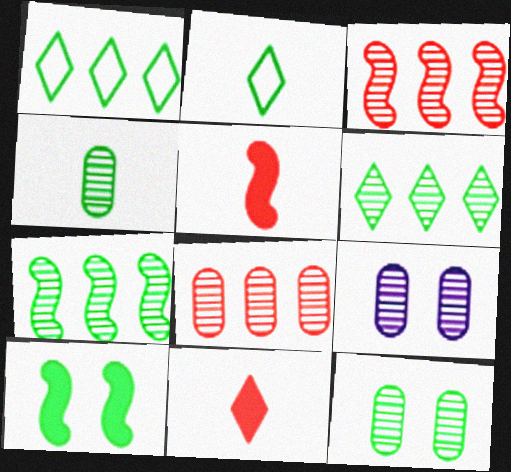[[1, 4, 10], 
[1, 5, 9], 
[4, 8, 9]]